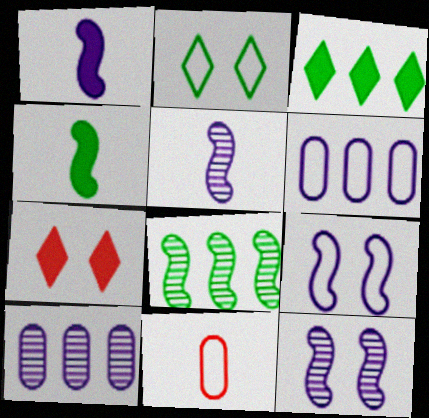[[3, 11, 12]]